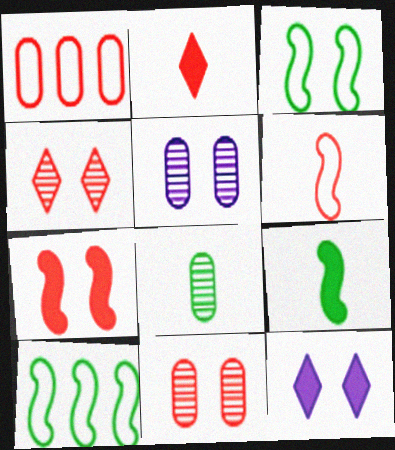[[2, 5, 10], 
[3, 11, 12]]